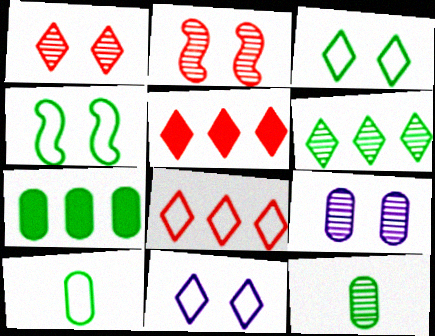[]